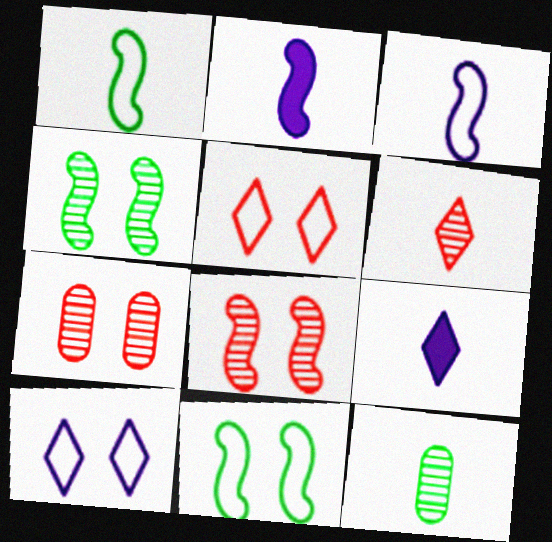[]